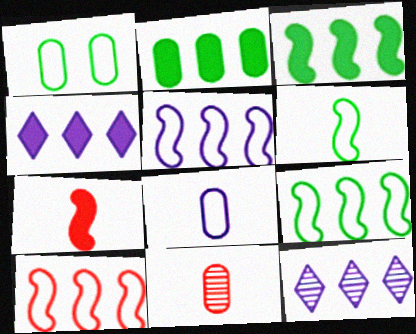[[1, 7, 12], 
[2, 10, 12], 
[5, 9, 10]]